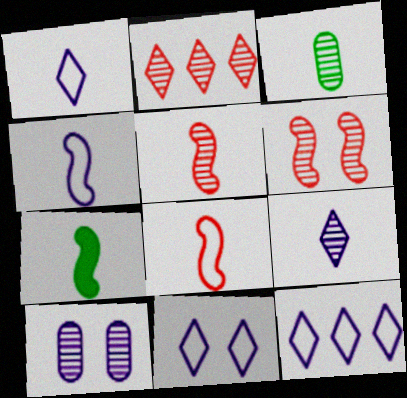[[1, 11, 12], 
[3, 5, 9], 
[4, 5, 7]]